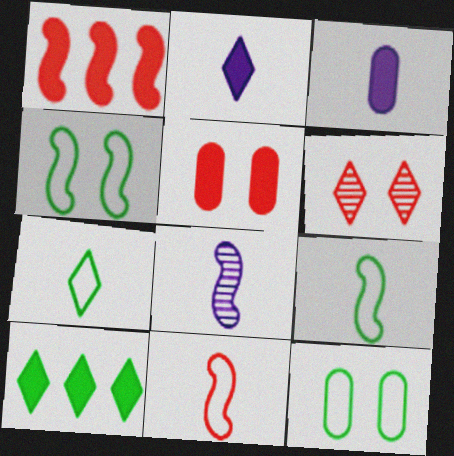[[1, 4, 8]]